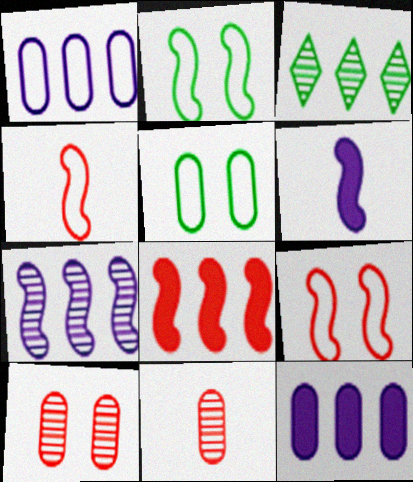[[1, 3, 8], 
[5, 11, 12]]